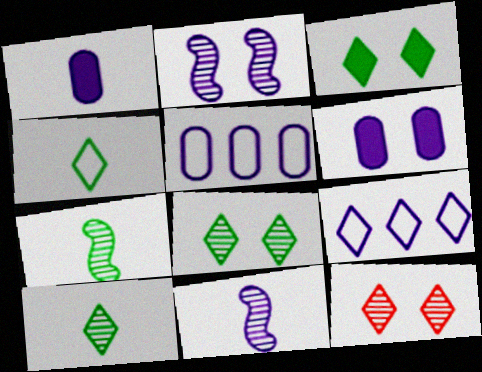[[1, 2, 9], 
[6, 9, 11]]